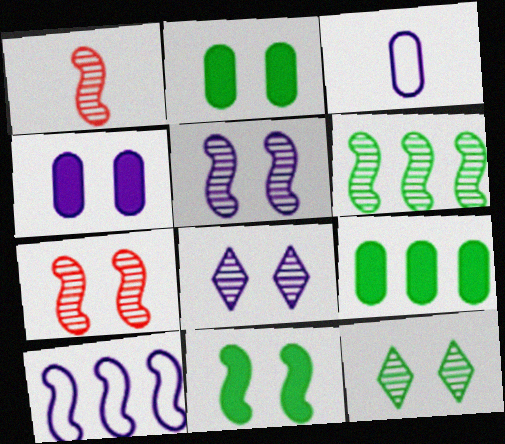[[1, 5, 6], 
[1, 10, 11]]